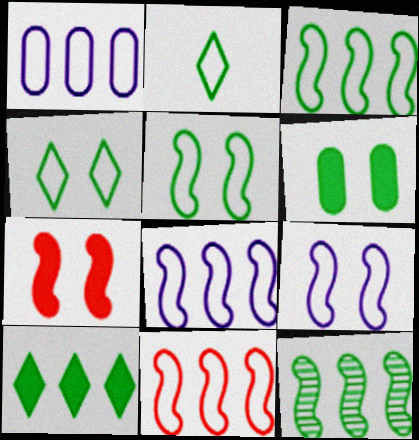[[2, 6, 12], 
[3, 8, 11]]